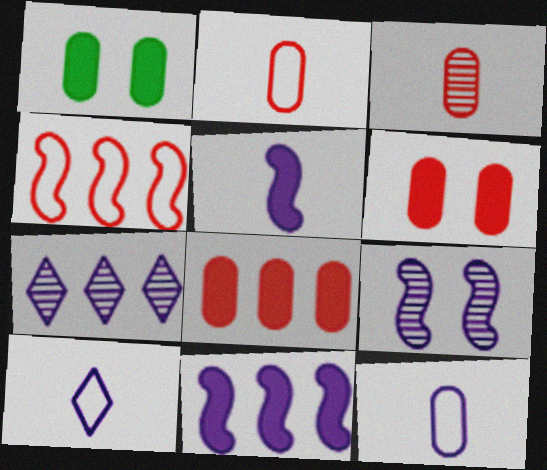[]